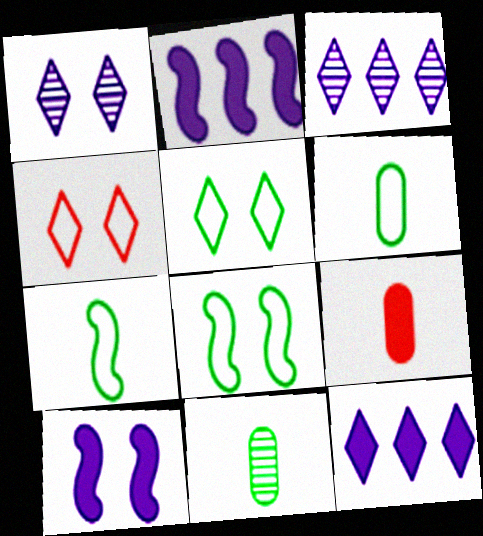[[2, 4, 11], 
[3, 8, 9]]